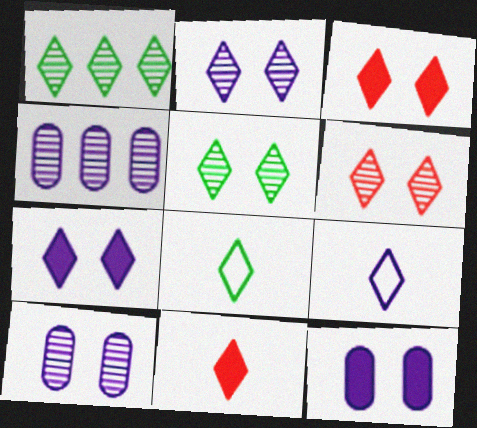[[1, 3, 9], 
[2, 5, 6]]